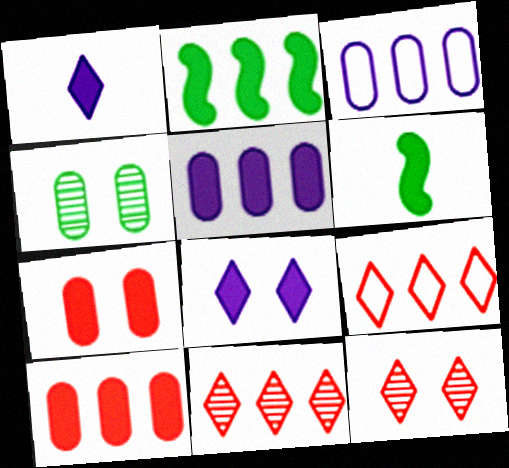[[1, 2, 7], 
[2, 3, 11], 
[3, 6, 12], 
[6, 8, 10]]